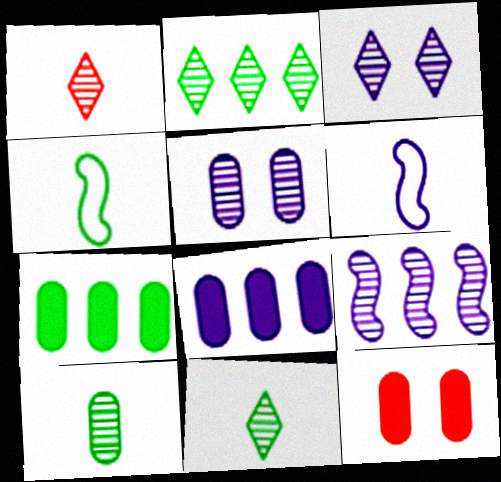[[1, 2, 3], 
[2, 6, 12], 
[3, 6, 8]]